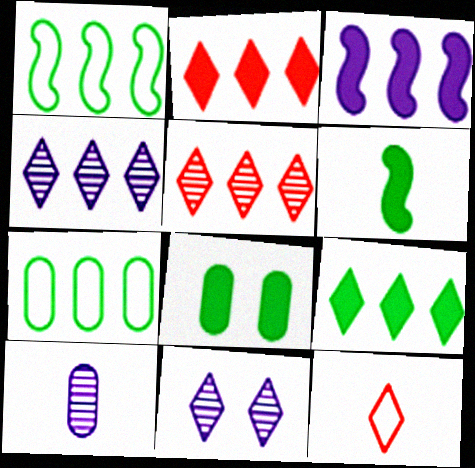[[3, 5, 7], 
[6, 8, 9], 
[6, 10, 12], 
[9, 11, 12]]